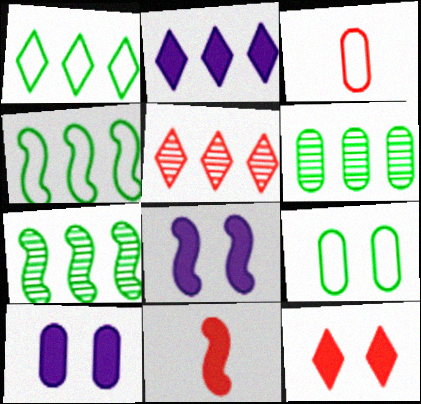[[1, 2, 5], 
[3, 6, 10]]